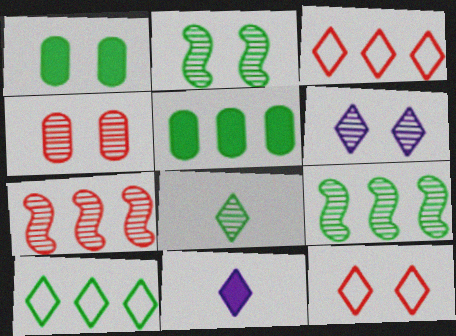[[2, 4, 6], 
[5, 9, 10]]